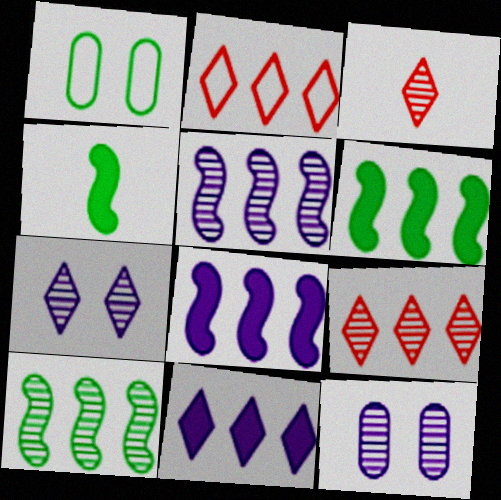[[1, 3, 8], 
[2, 4, 12], 
[3, 10, 12]]